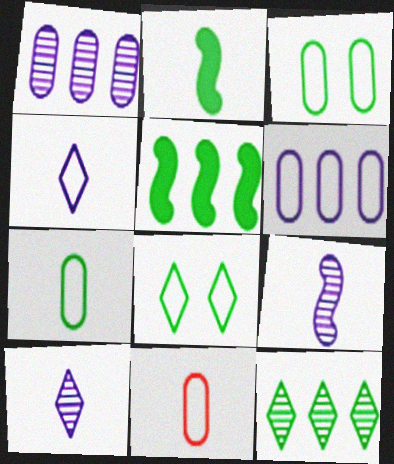[[2, 3, 12], 
[2, 10, 11], 
[3, 6, 11]]